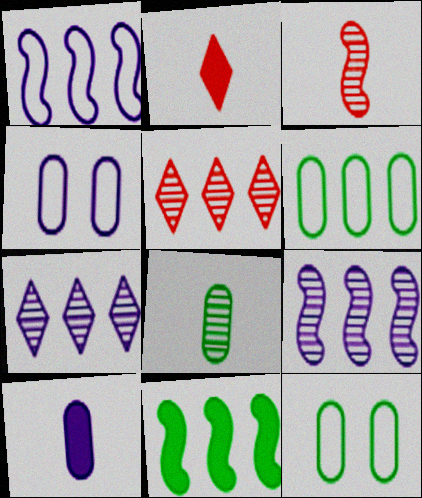[[2, 9, 12]]